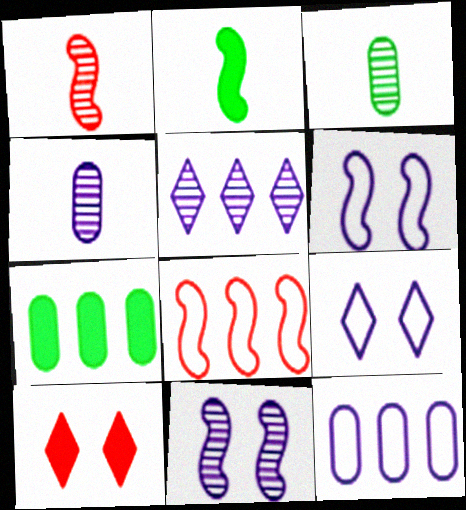[[1, 7, 9], 
[2, 8, 11], 
[4, 5, 11], 
[5, 7, 8]]